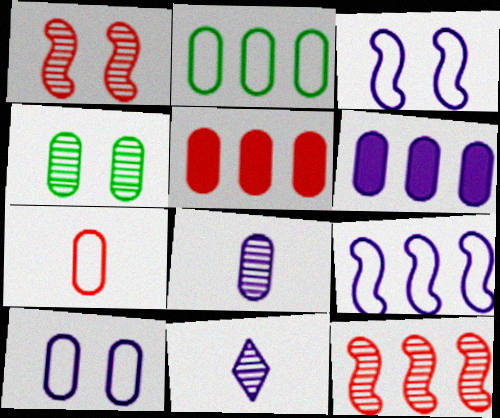[[2, 7, 10], 
[3, 6, 11], 
[4, 6, 7], 
[4, 11, 12], 
[6, 8, 10]]